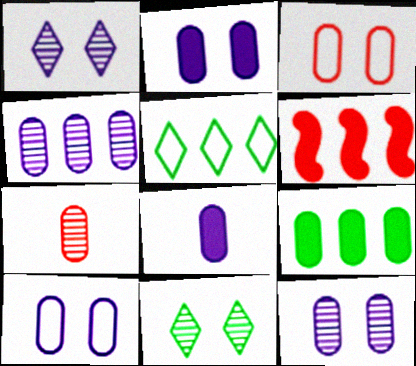[[2, 10, 12], 
[4, 5, 6], 
[4, 8, 10], 
[7, 9, 10]]